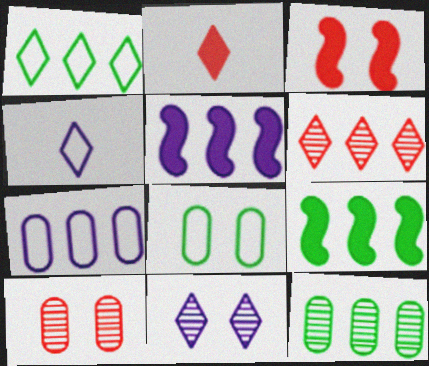[[1, 2, 11], 
[1, 9, 12], 
[3, 4, 12], 
[3, 8, 11], 
[4, 9, 10], 
[6, 7, 9]]